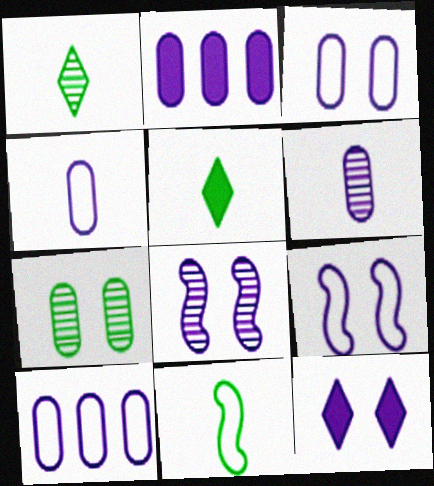[[2, 3, 6], 
[3, 4, 10], 
[3, 8, 12]]